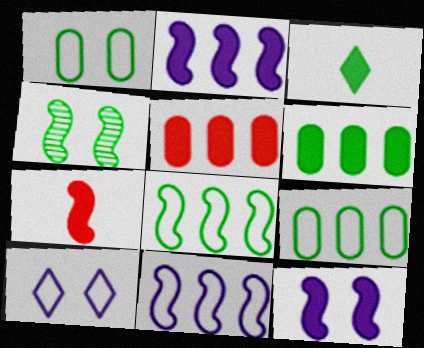[[3, 4, 9], 
[3, 5, 12], 
[4, 7, 11]]